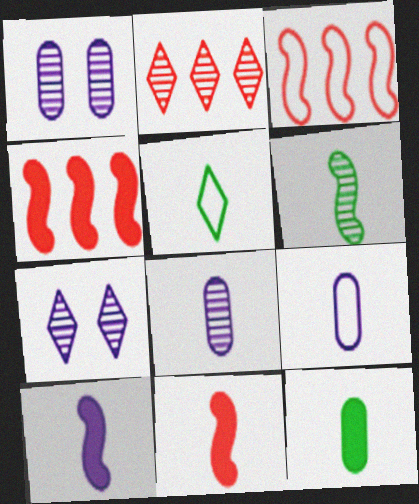[[1, 2, 6], 
[1, 4, 5], 
[3, 7, 12], 
[5, 6, 12], 
[5, 8, 11]]